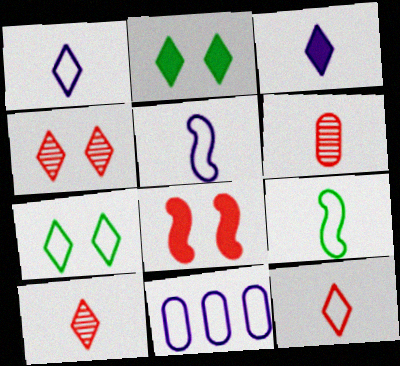[[3, 6, 9]]